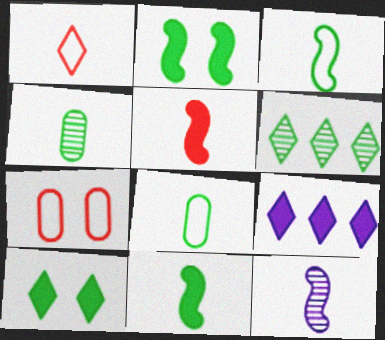[[2, 6, 8], 
[3, 5, 12]]